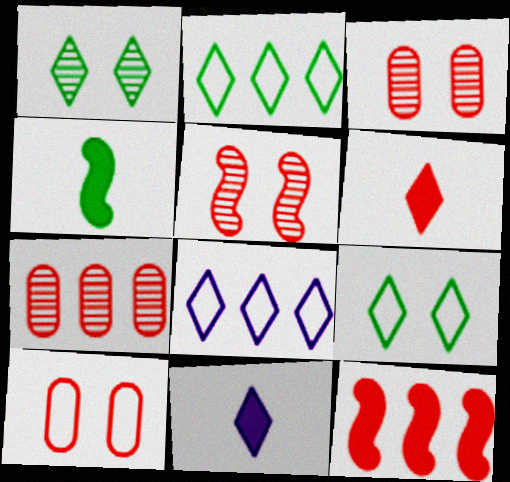[[1, 6, 8], 
[3, 4, 8]]